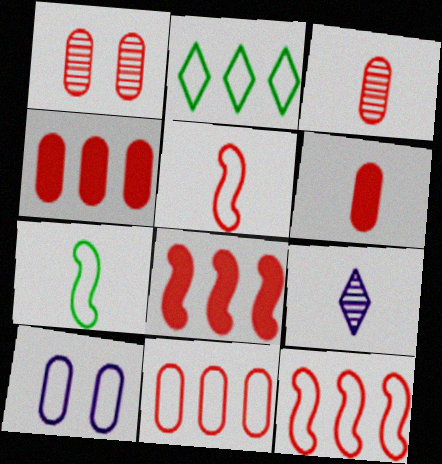[[1, 6, 11], 
[2, 5, 10], 
[6, 7, 9]]